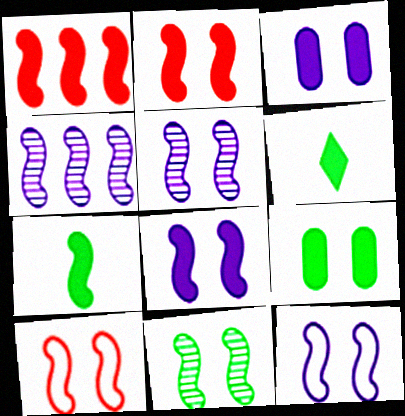[[1, 3, 6], 
[1, 7, 8], 
[2, 11, 12], 
[4, 7, 10], 
[5, 8, 12], 
[8, 10, 11]]